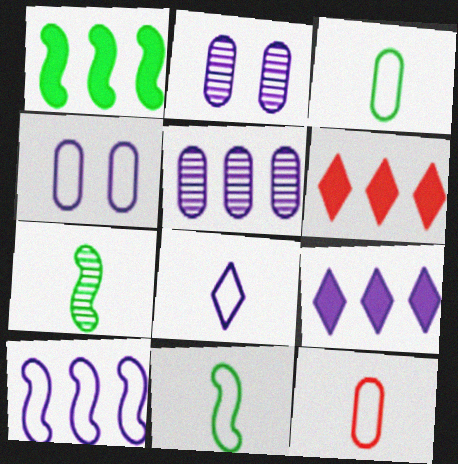[[2, 6, 11], 
[4, 6, 7], 
[4, 8, 10], 
[5, 9, 10], 
[8, 11, 12]]